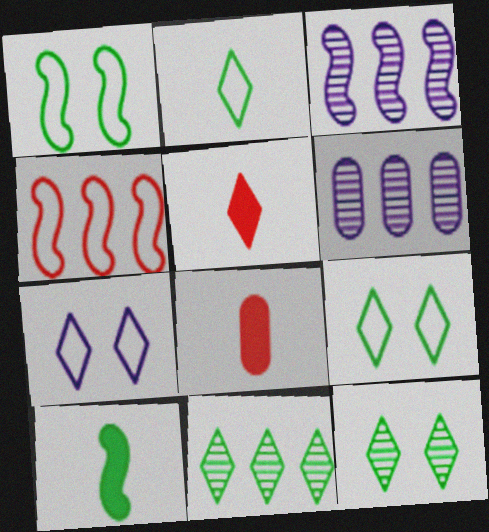[[1, 5, 6], 
[3, 8, 9], 
[5, 7, 11]]